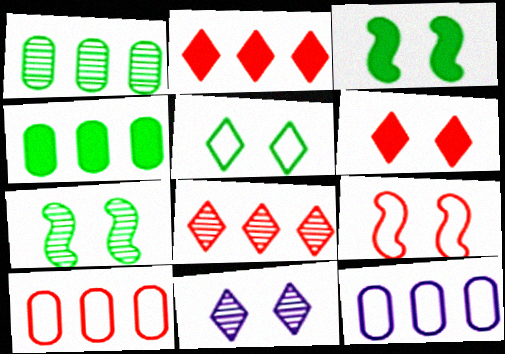[[5, 6, 11]]